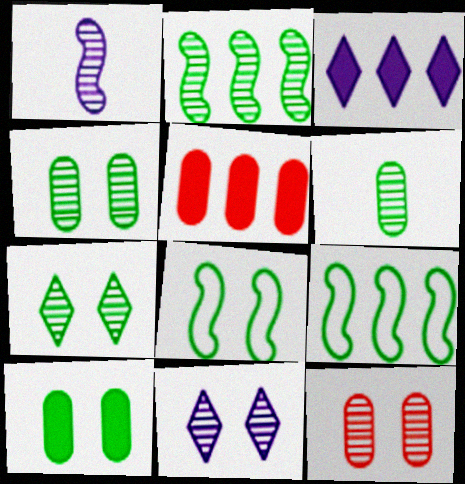[[2, 6, 7], 
[7, 8, 10]]